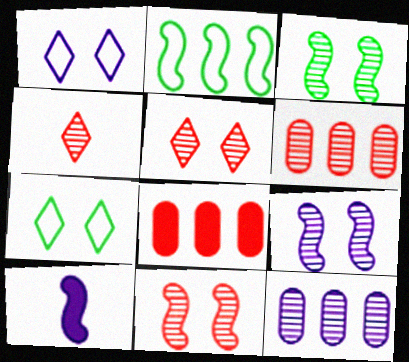[[1, 10, 12], 
[2, 10, 11], 
[3, 4, 12], 
[3, 9, 11], 
[4, 6, 11], 
[6, 7, 10]]